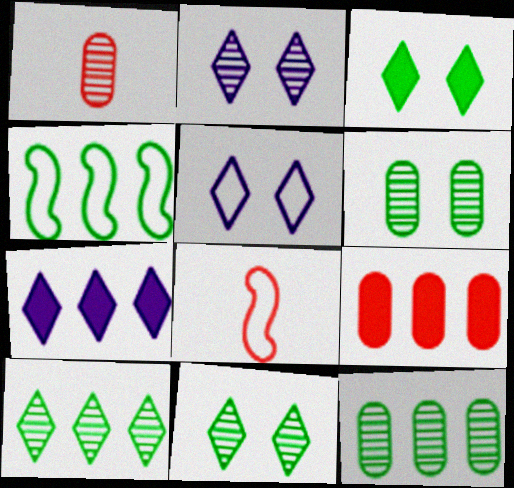[[6, 7, 8]]